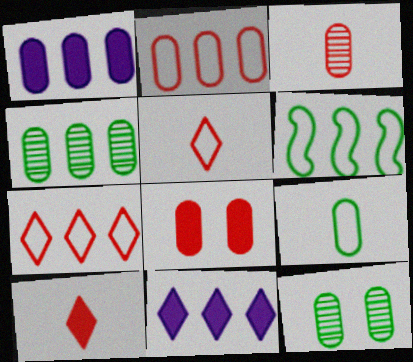[[1, 2, 4], 
[2, 3, 8]]